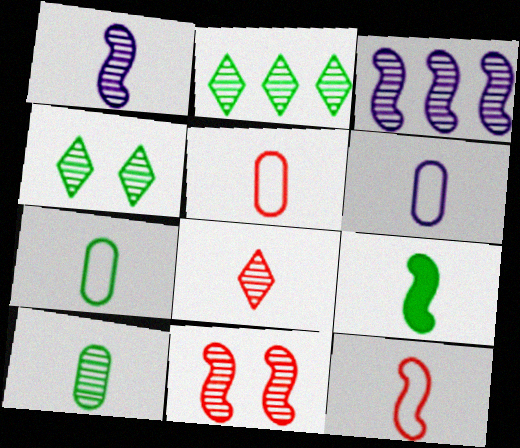[[1, 8, 10], 
[1, 9, 12], 
[5, 6, 7], 
[6, 8, 9]]